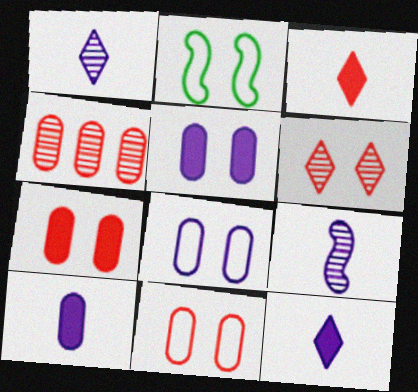[[2, 4, 12], 
[2, 5, 6]]